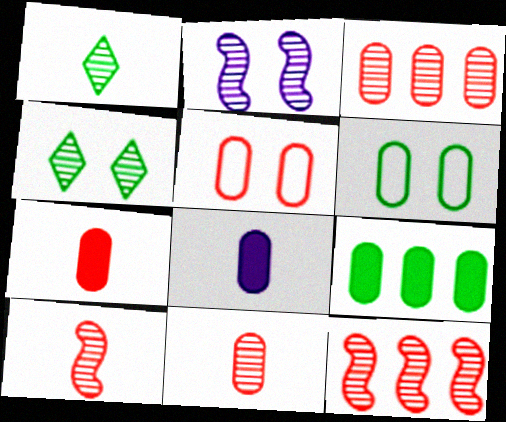[[1, 2, 3], 
[3, 5, 7], 
[3, 6, 8]]